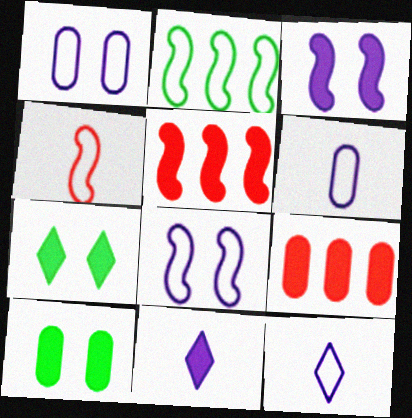[[2, 4, 8], 
[5, 10, 11]]